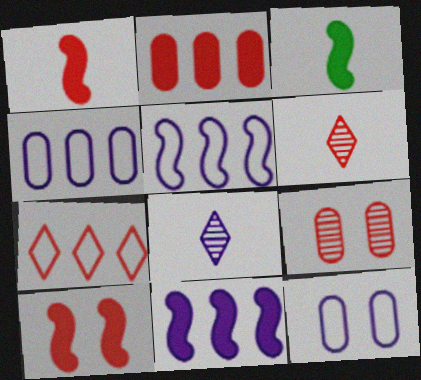[[1, 7, 9], 
[3, 10, 11], 
[8, 11, 12]]